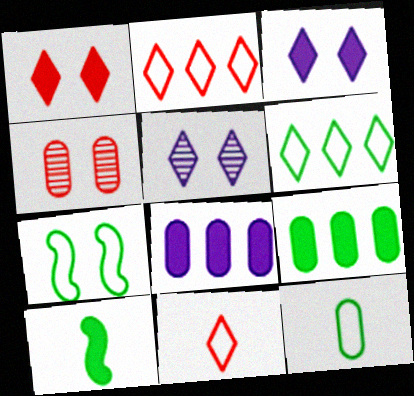[[1, 8, 10], 
[3, 4, 7], 
[4, 8, 12], 
[6, 7, 12]]